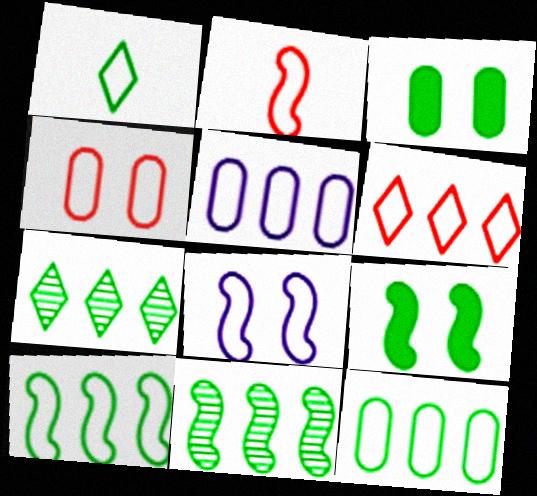[[1, 3, 11], 
[2, 4, 6], 
[2, 8, 10], 
[5, 6, 10]]